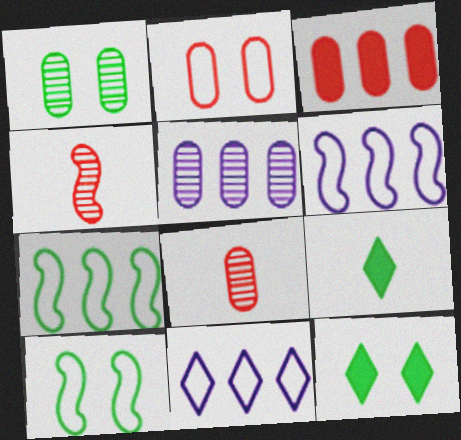[[1, 5, 8], 
[1, 7, 9], 
[1, 10, 12], 
[2, 3, 8], 
[6, 8, 12]]